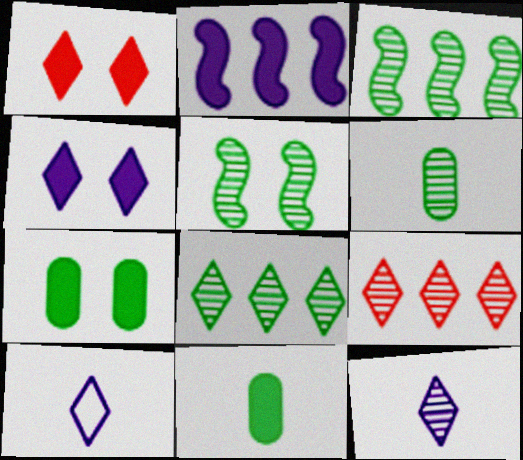[[1, 2, 11], 
[1, 8, 10], 
[5, 6, 8]]